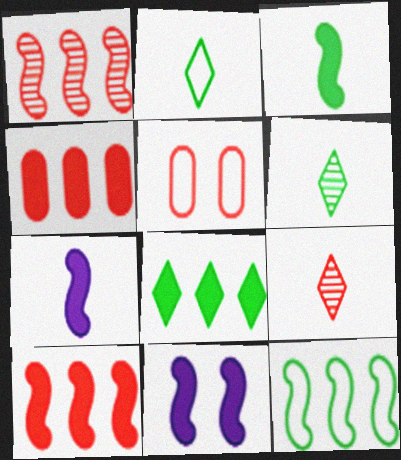[[3, 10, 11], 
[5, 9, 10]]